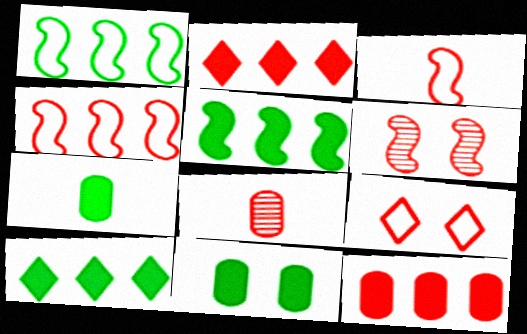[]